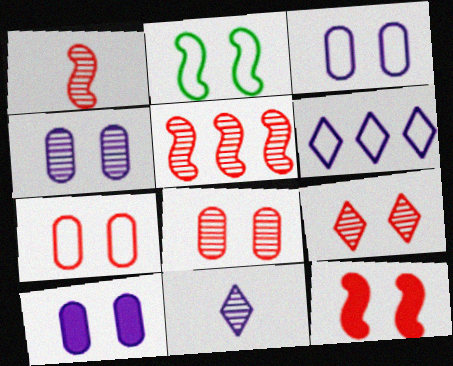[[2, 9, 10], 
[3, 4, 10], 
[7, 9, 12]]